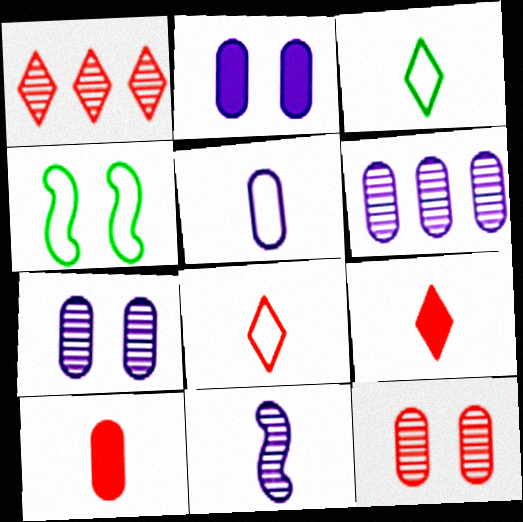[[2, 5, 6], 
[3, 10, 11], 
[4, 6, 9]]